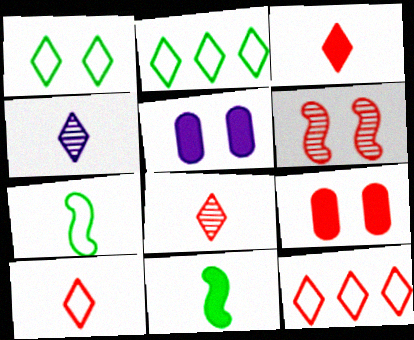[[1, 5, 6], 
[3, 8, 10]]